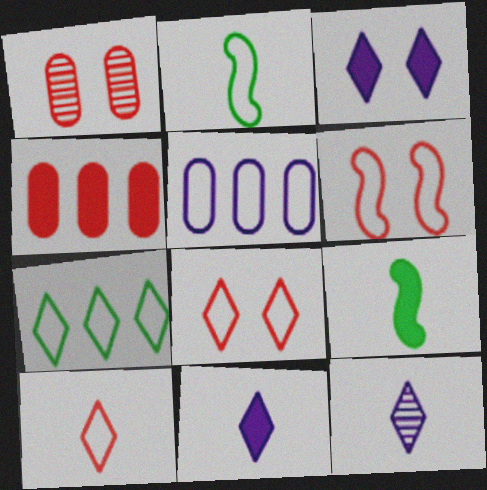[[2, 5, 8], 
[3, 4, 9]]